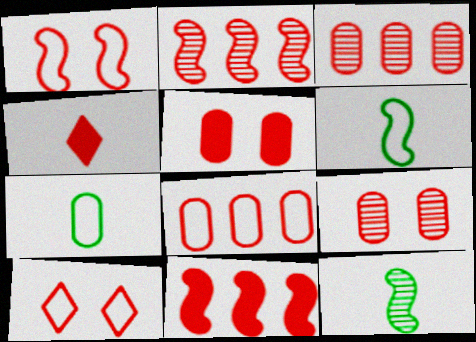[[1, 3, 4], 
[4, 5, 11]]